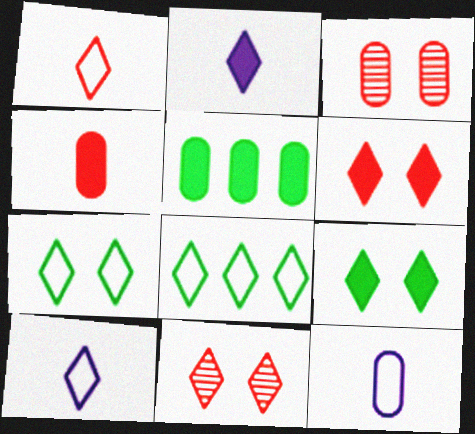[[2, 8, 11], 
[3, 5, 12]]